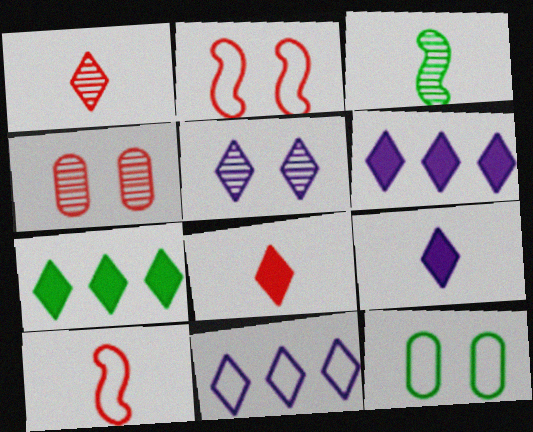[[3, 7, 12], 
[5, 9, 11], 
[10, 11, 12]]